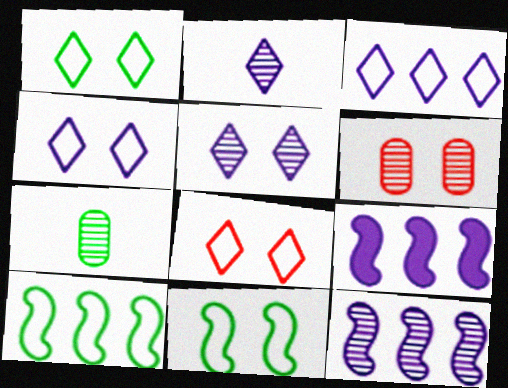[[1, 4, 8], 
[7, 8, 9]]